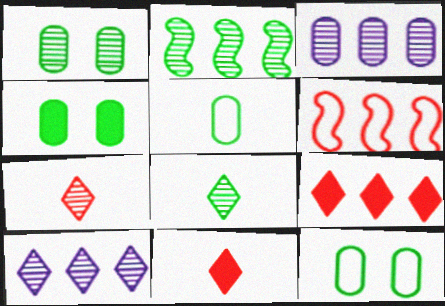[[1, 2, 8], 
[1, 4, 12]]